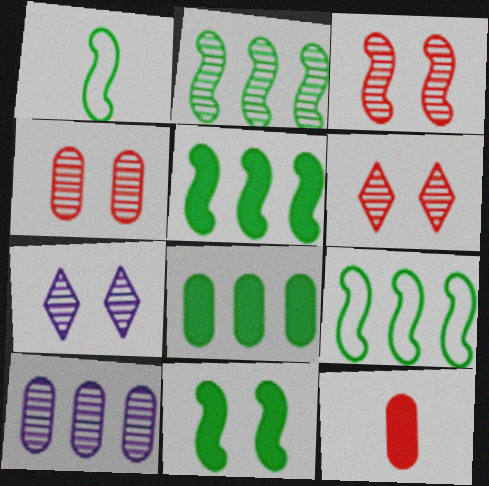[[1, 2, 11], 
[2, 5, 9], 
[3, 4, 6], 
[7, 9, 12]]